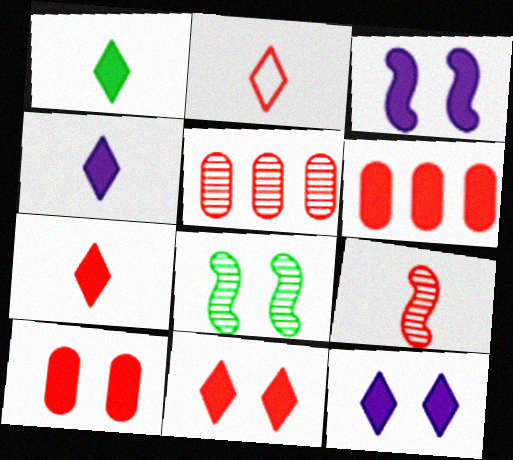[[1, 3, 6], 
[1, 4, 7]]